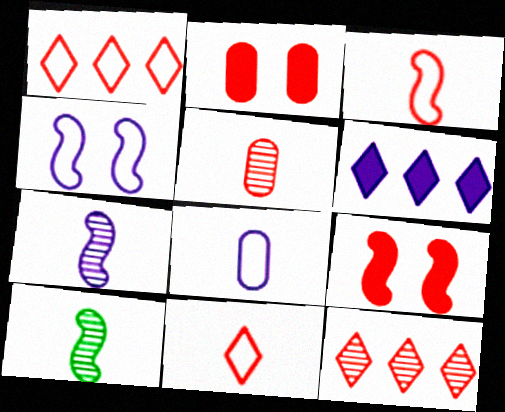[[1, 5, 9], 
[2, 3, 12]]